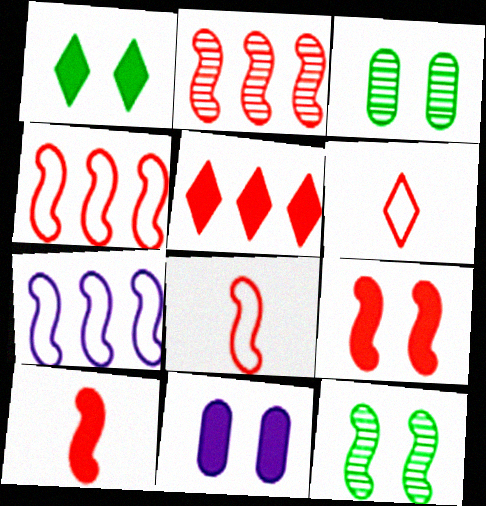[[1, 9, 11], 
[2, 8, 9], 
[7, 10, 12]]